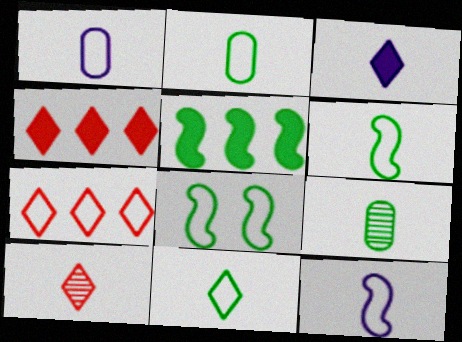[[1, 7, 8], 
[2, 6, 11], 
[3, 10, 11]]